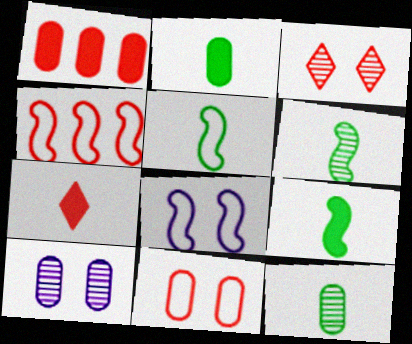[[4, 5, 8], 
[5, 6, 9]]